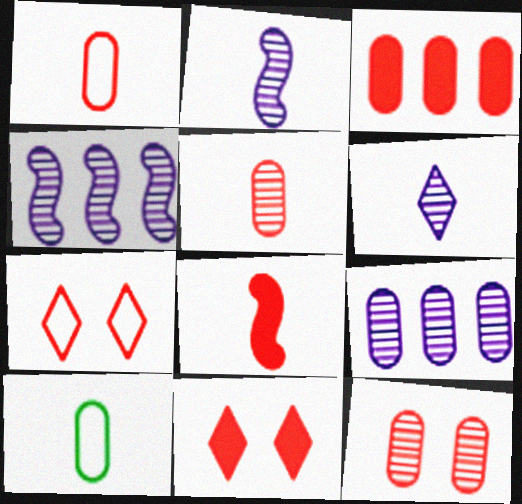[[1, 3, 12], 
[3, 8, 11], 
[4, 10, 11], 
[6, 8, 10]]